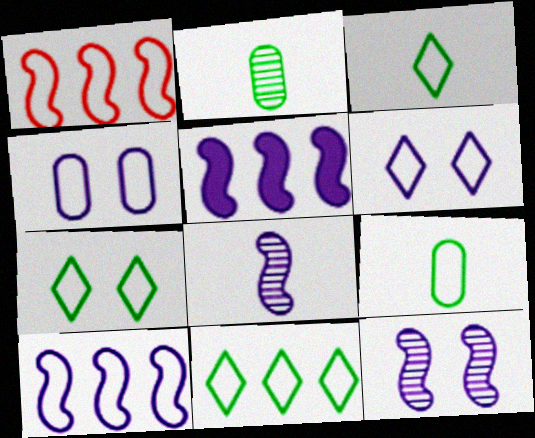[[1, 3, 4], 
[1, 6, 9], 
[3, 7, 11]]